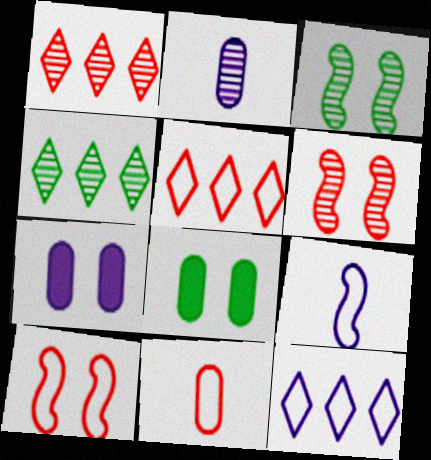[[1, 2, 3], 
[1, 8, 9], 
[2, 4, 6], 
[5, 10, 11]]